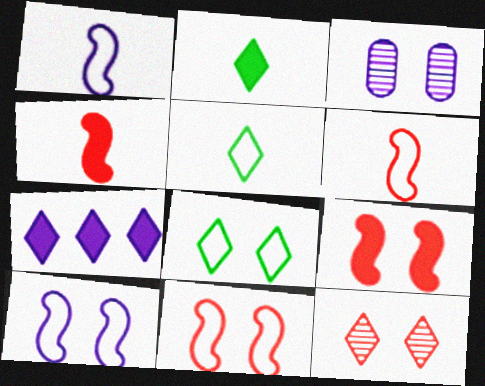[[1, 3, 7], 
[3, 8, 9], 
[5, 7, 12]]